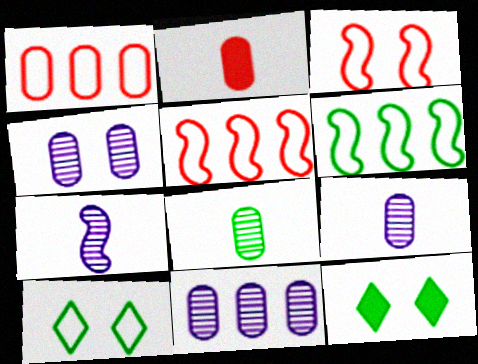[[1, 7, 12], 
[3, 4, 12], 
[4, 9, 11], 
[5, 9, 12], 
[6, 8, 12]]